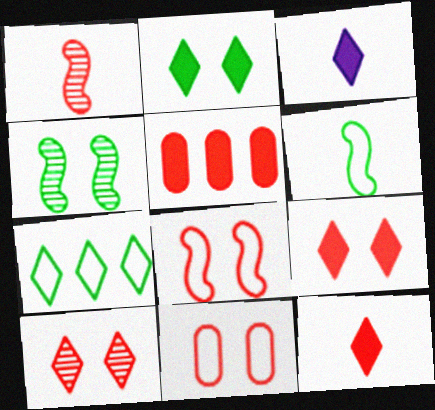[[3, 7, 10]]